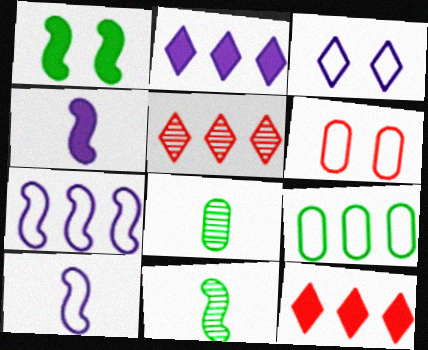[[2, 6, 11]]